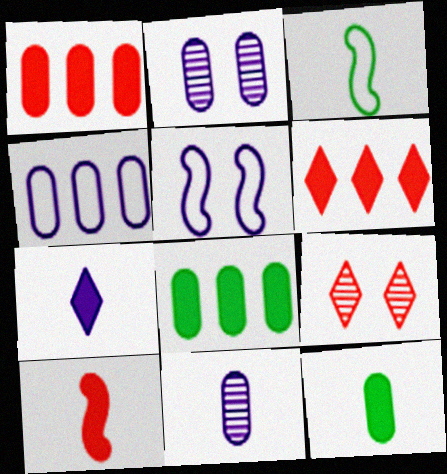[[2, 3, 6], 
[7, 10, 12]]